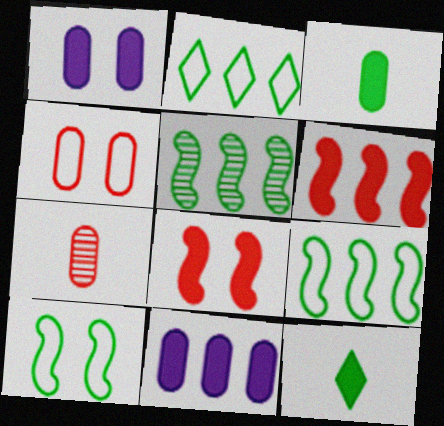[[1, 6, 12], 
[8, 11, 12]]